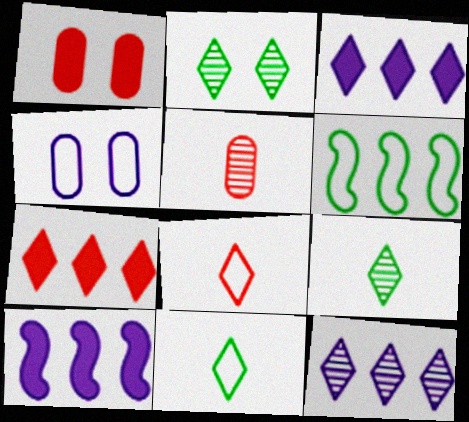[[2, 3, 8], 
[4, 6, 8]]